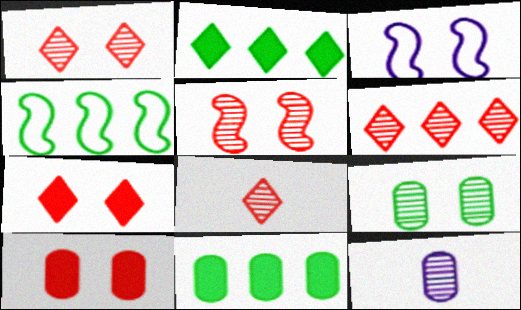[[1, 6, 8], 
[3, 7, 9], 
[3, 8, 11], 
[4, 7, 12]]